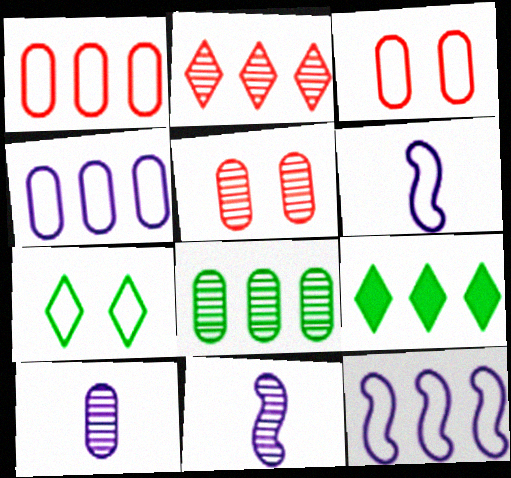[[1, 6, 7], 
[3, 9, 11], 
[5, 6, 9], 
[5, 8, 10]]